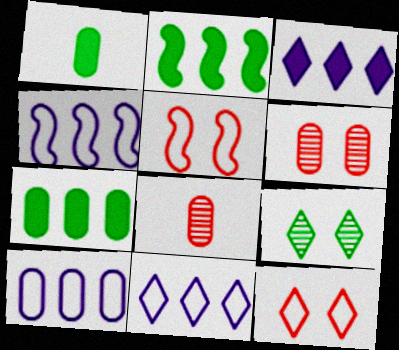[[1, 6, 10], 
[4, 10, 11]]